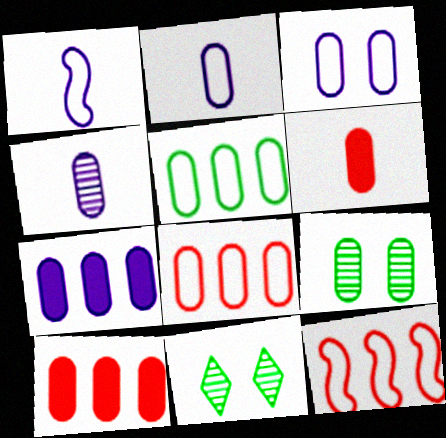[[1, 10, 11], 
[2, 9, 10], 
[3, 4, 7]]